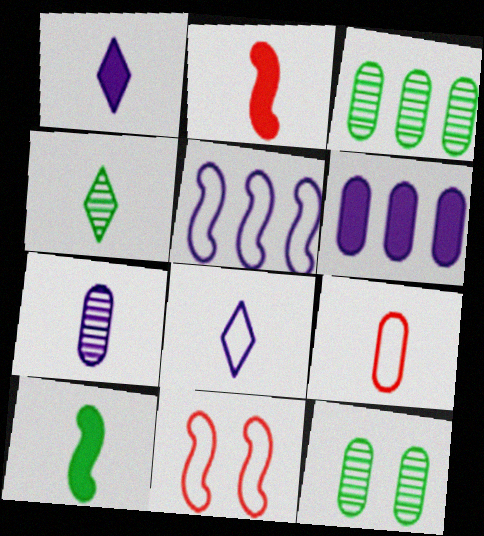[[1, 3, 11], 
[4, 6, 11], 
[6, 9, 12]]